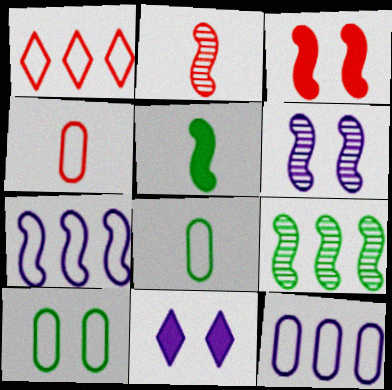[[2, 6, 9], 
[4, 9, 11], 
[4, 10, 12]]